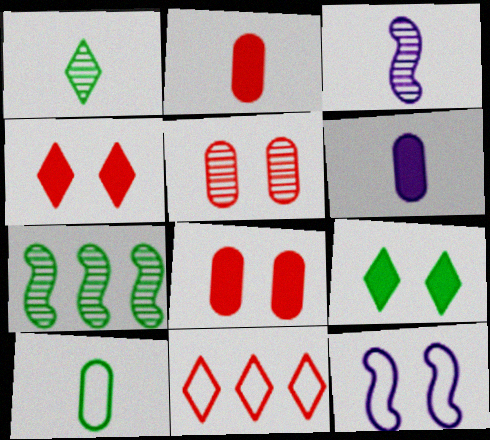[[5, 9, 12], 
[7, 9, 10], 
[10, 11, 12]]